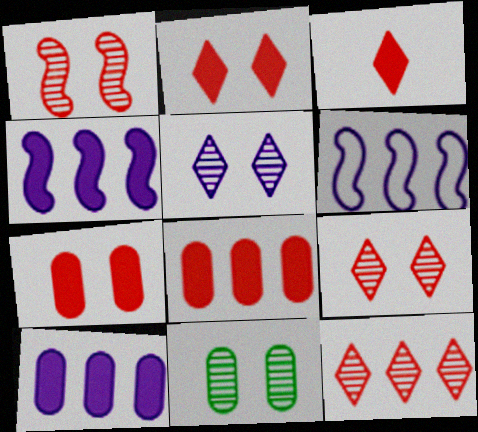[[1, 5, 11], 
[3, 6, 11]]